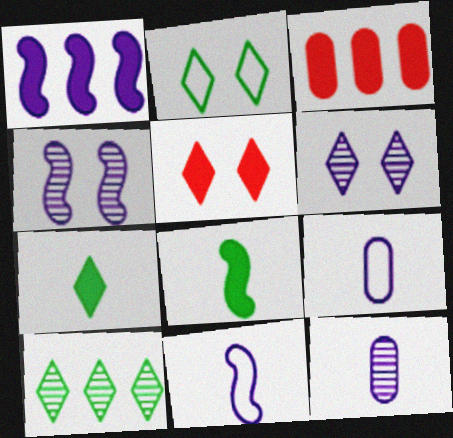[[1, 4, 11], 
[1, 6, 9], 
[2, 5, 6], 
[2, 7, 10]]